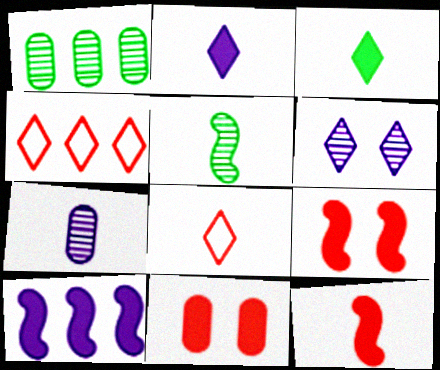[[1, 4, 10], 
[3, 4, 6], 
[3, 10, 11]]